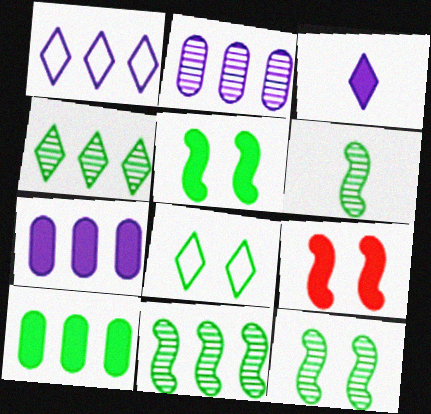[[3, 9, 10], 
[6, 8, 10], 
[6, 11, 12]]